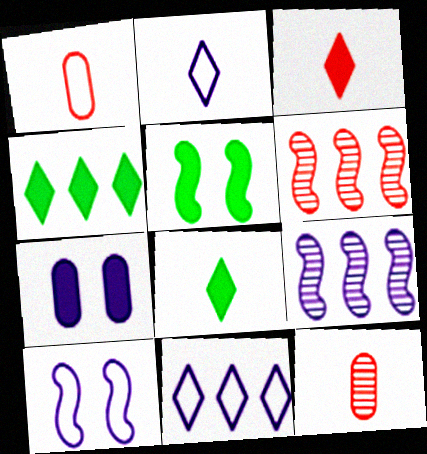[[2, 7, 9], 
[4, 10, 12], 
[5, 11, 12]]